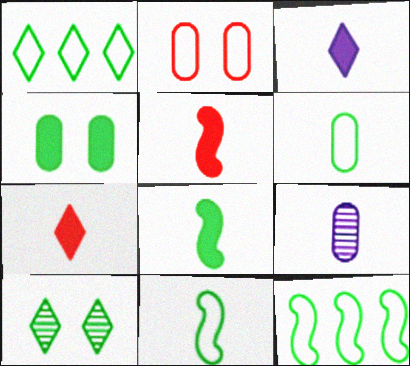[[7, 9, 11]]